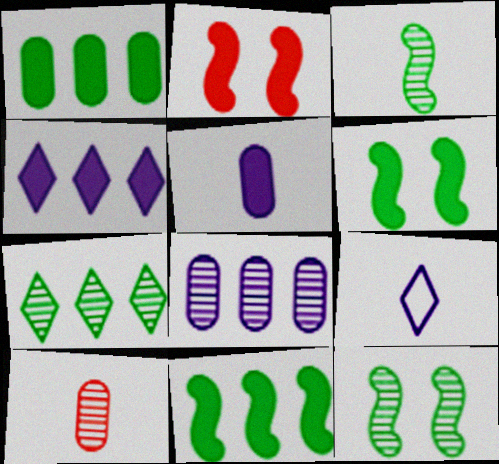[]